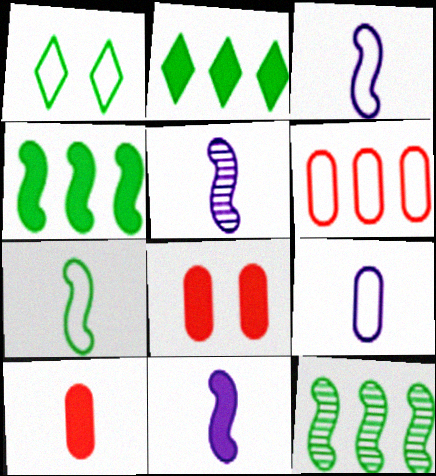[[1, 3, 6], 
[2, 8, 11], 
[3, 5, 11]]